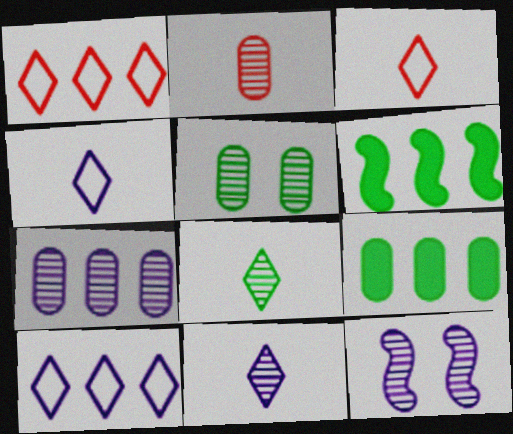[[1, 6, 7], 
[2, 5, 7], 
[3, 9, 12], 
[7, 11, 12]]